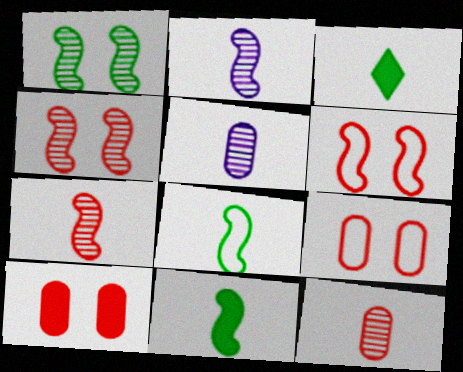[]